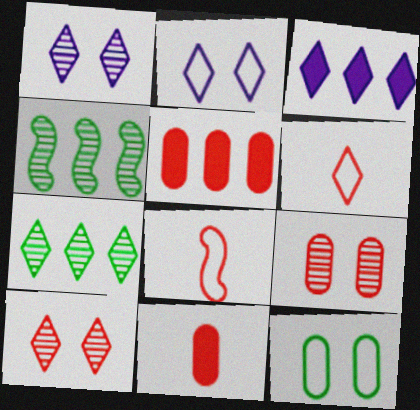[[2, 4, 11], 
[5, 8, 10]]